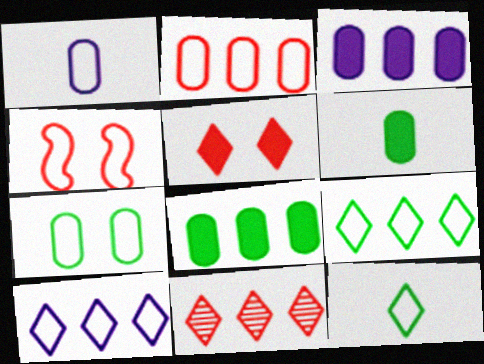[[1, 2, 7], 
[1, 4, 9]]